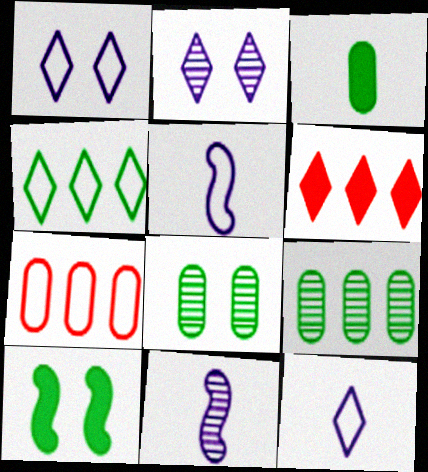[[5, 6, 8]]